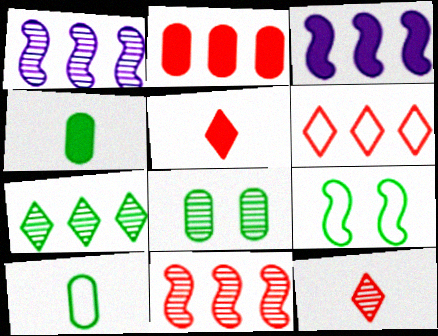[[1, 8, 12], 
[2, 6, 11], 
[4, 7, 9]]